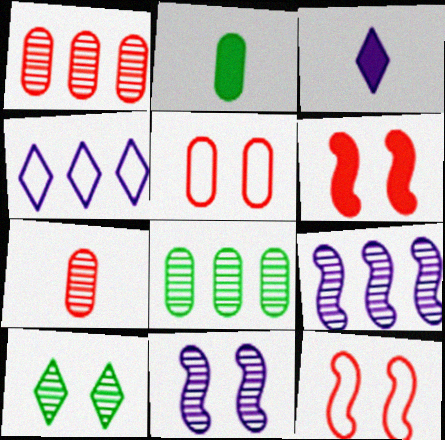[[3, 8, 12], 
[7, 9, 10]]